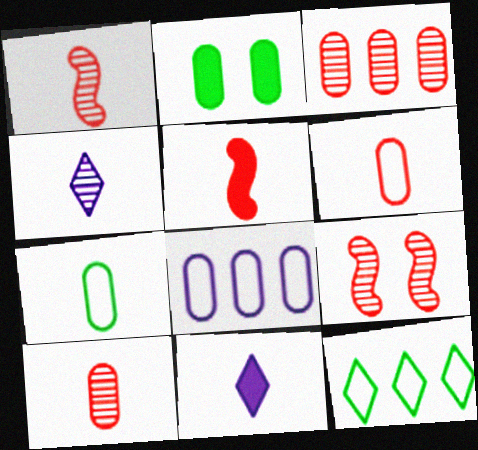[[1, 7, 11], 
[2, 8, 10], 
[4, 5, 7]]